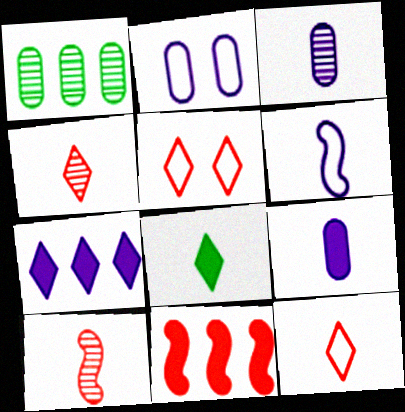[]